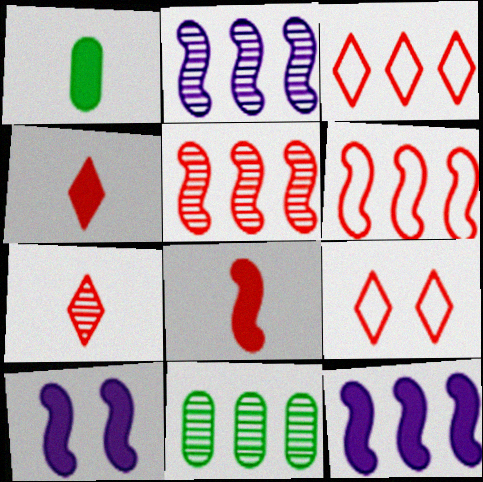[[1, 2, 9], 
[3, 11, 12]]